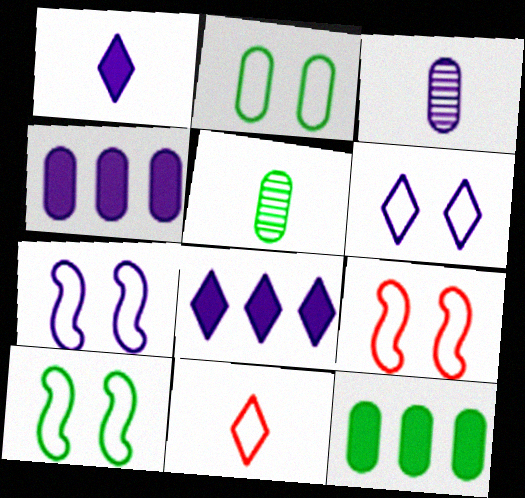[[2, 5, 12], 
[2, 6, 9], 
[3, 7, 8], 
[5, 8, 9], 
[7, 9, 10]]